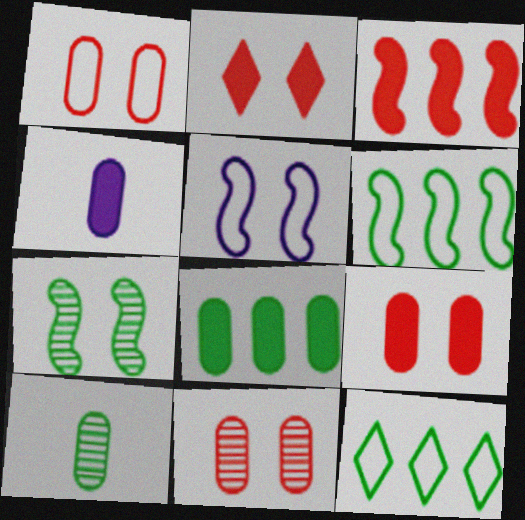[[1, 9, 11], 
[4, 8, 9]]